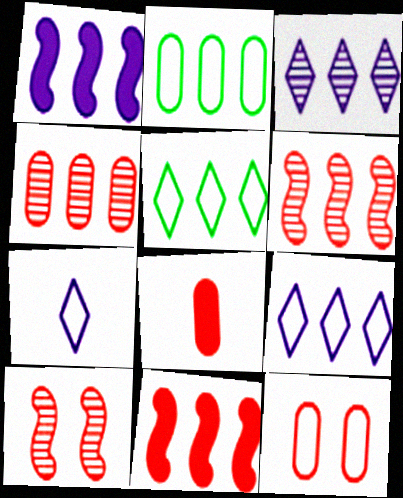[[1, 4, 5], 
[2, 3, 11], 
[4, 8, 12]]